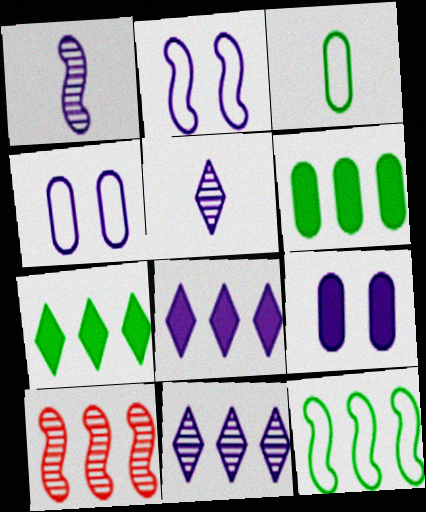[[1, 4, 8]]